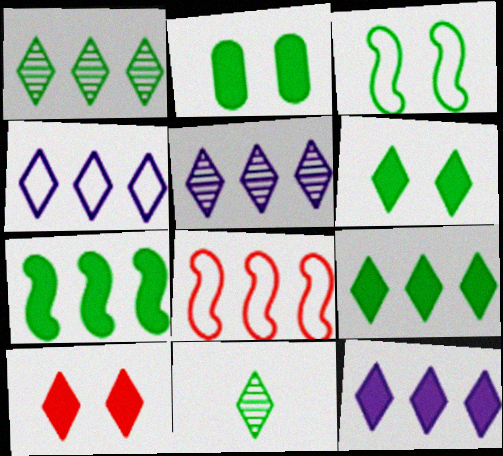[[4, 5, 12], 
[4, 10, 11]]